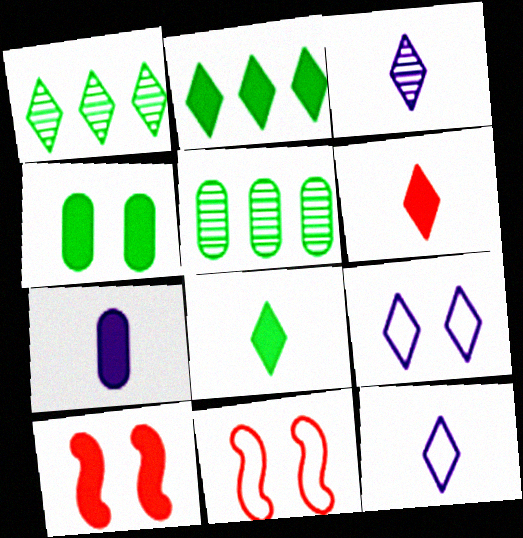[[1, 6, 9], 
[1, 7, 11], 
[2, 7, 10], 
[5, 10, 12]]